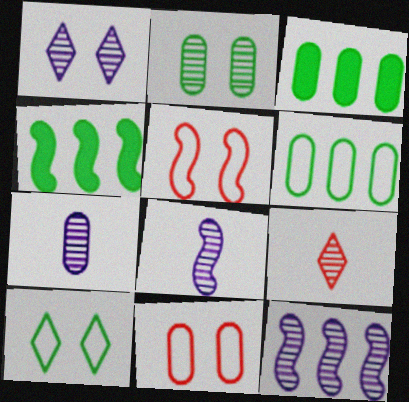[[1, 7, 12], 
[2, 9, 12], 
[3, 7, 11], 
[4, 5, 8]]